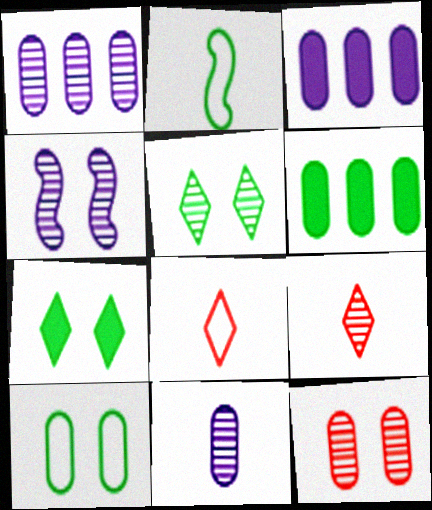[[2, 5, 6], 
[4, 5, 12], 
[4, 6, 8]]